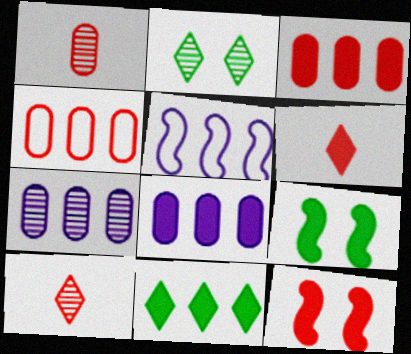[[3, 6, 12], 
[4, 10, 12], 
[6, 8, 9]]